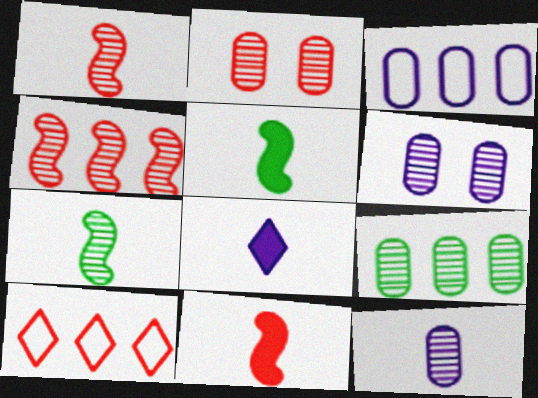[[2, 9, 12], 
[2, 10, 11], 
[5, 6, 10]]